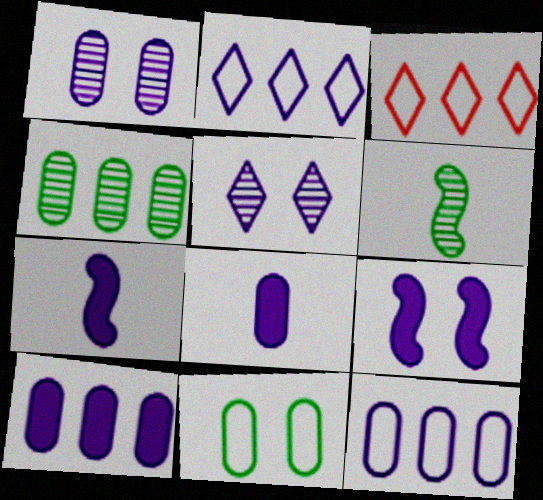[[1, 2, 7], 
[1, 8, 12], 
[5, 7, 12]]